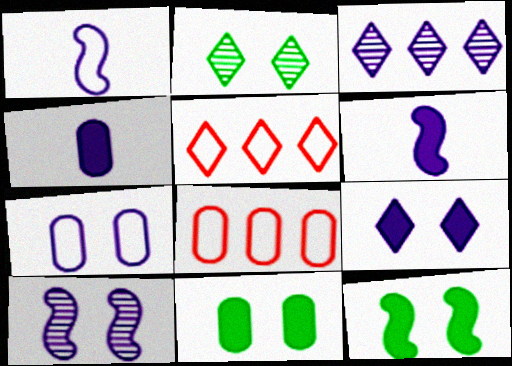[[2, 6, 8], 
[3, 6, 7], 
[7, 9, 10]]